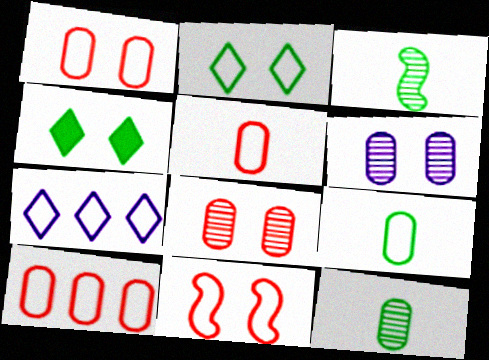[[1, 5, 10], 
[4, 6, 11], 
[7, 9, 11]]